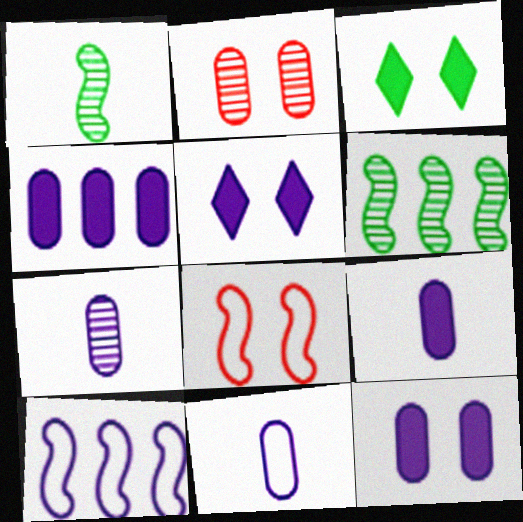[[4, 9, 12], 
[5, 7, 10], 
[7, 9, 11]]